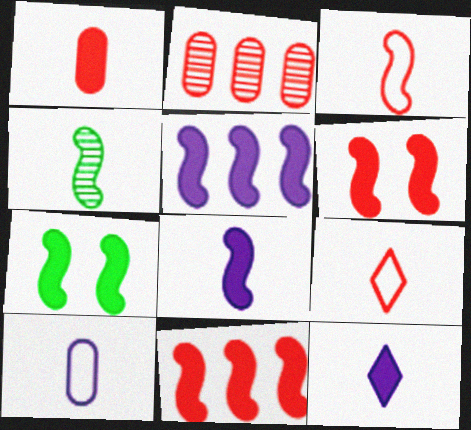[[2, 6, 9], 
[3, 4, 8], 
[7, 8, 11]]